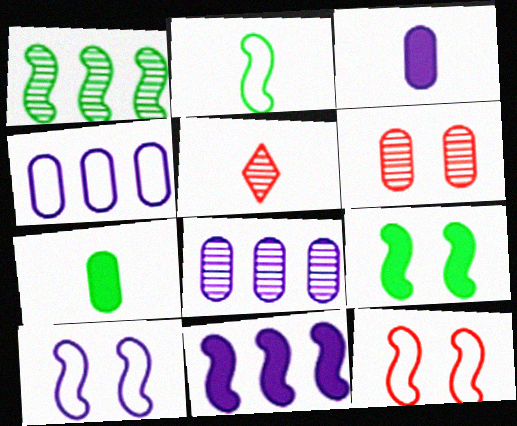[[1, 2, 9], 
[2, 3, 5], 
[4, 5, 9], 
[4, 6, 7]]